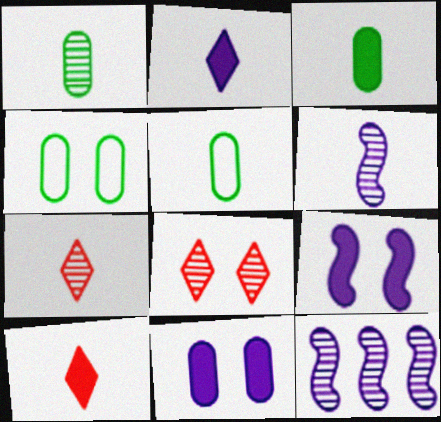[[1, 3, 5], 
[1, 6, 7], 
[1, 8, 12], 
[4, 8, 9], 
[4, 10, 12], 
[5, 6, 10]]